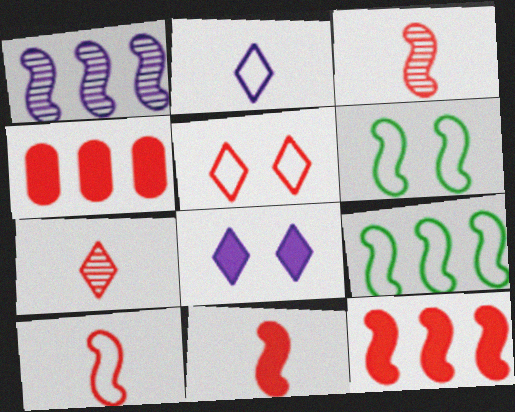[[1, 6, 11], 
[1, 9, 12], 
[3, 4, 5], 
[3, 10, 11]]